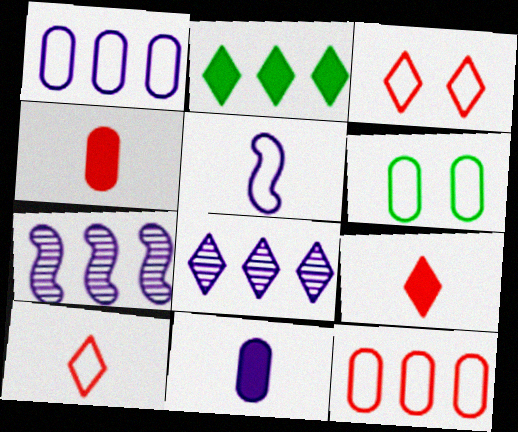[[2, 7, 12], 
[6, 7, 9]]